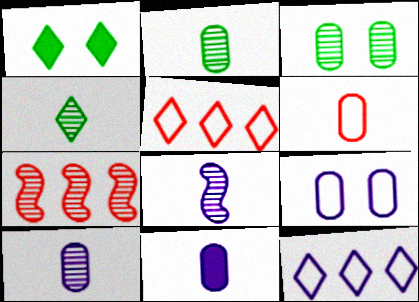[[2, 6, 11]]